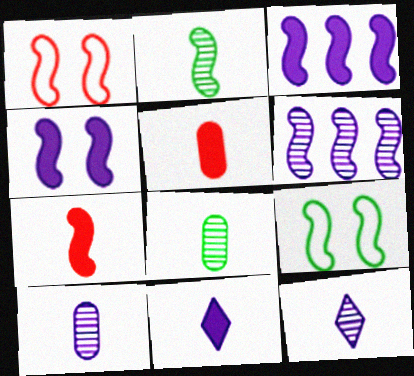[[1, 2, 3], 
[6, 7, 9]]